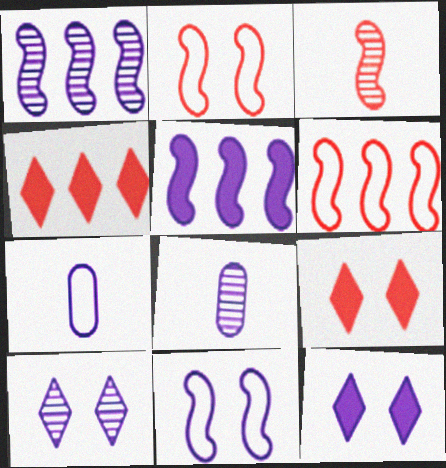[[1, 7, 12], 
[1, 8, 10], 
[5, 7, 10]]